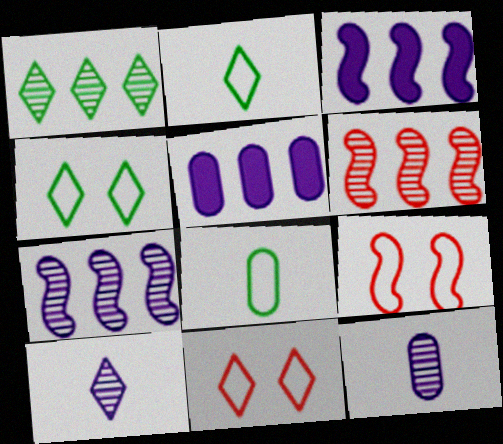[]